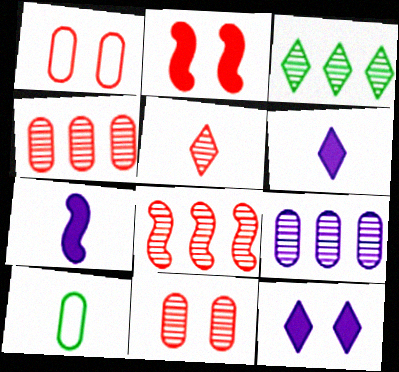[[1, 3, 7], 
[3, 8, 9], 
[5, 7, 10], 
[5, 8, 11], 
[8, 10, 12]]